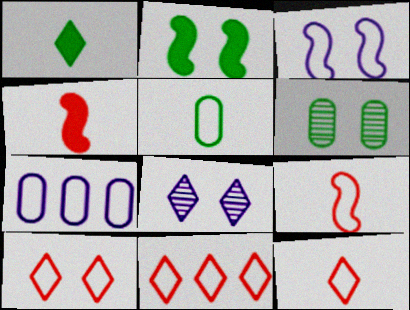[[1, 8, 11], 
[3, 5, 11], 
[10, 11, 12]]